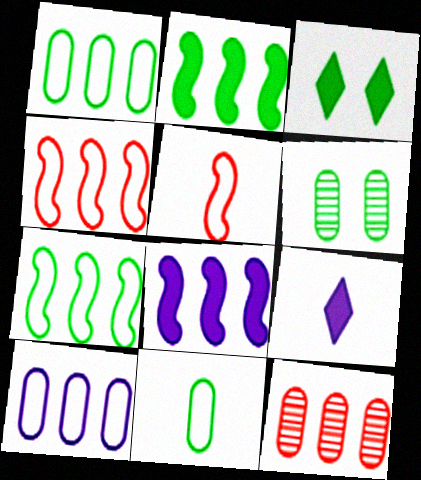[[4, 6, 9]]